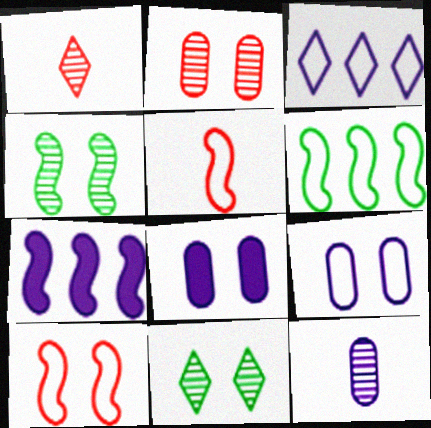[[1, 6, 8], 
[4, 5, 7], 
[8, 10, 11]]